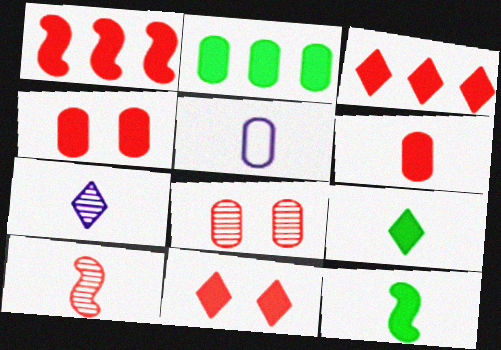[[1, 6, 11], 
[2, 5, 8], 
[5, 9, 10]]